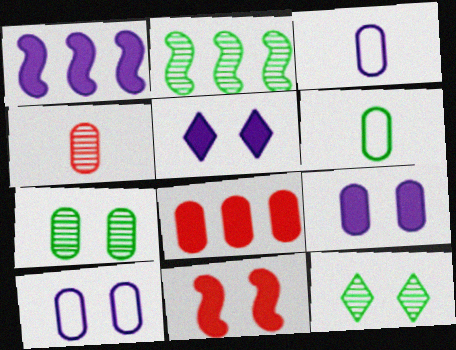[[3, 7, 8], 
[10, 11, 12]]